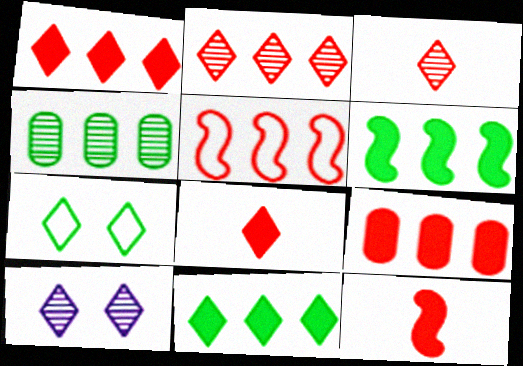[[2, 5, 9]]